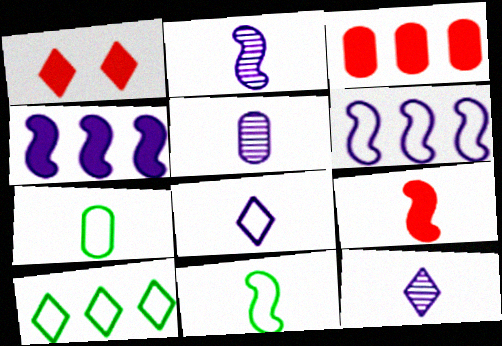[[1, 3, 9], 
[1, 10, 12], 
[2, 5, 12], 
[2, 9, 11], 
[7, 9, 12]]